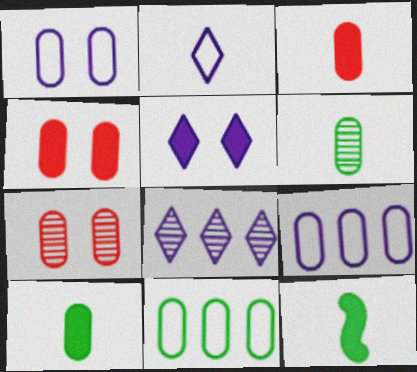[[2, 5, 8], 
[4, 6, 9], 
[7, 9, 10]]